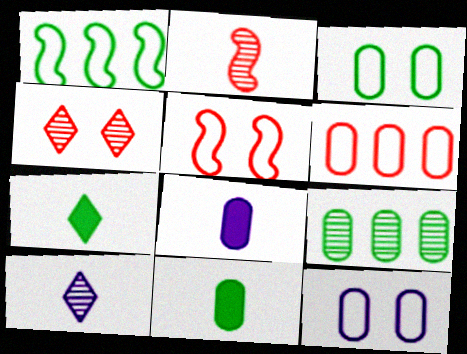[[1, 4, 8], 
[3, 9, 11]]